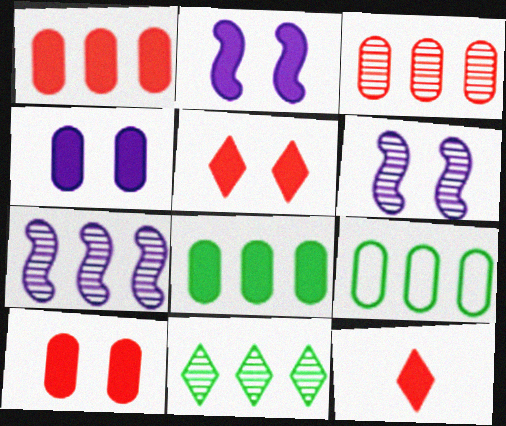[[2, 8, 12], 
[3, 7, 11], 
[6, 9, 12]]